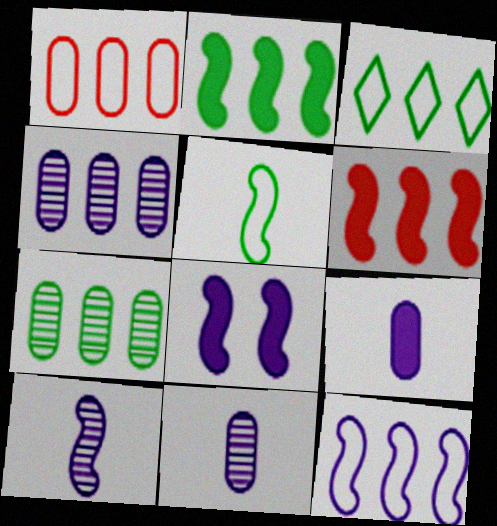[[1, 3, 12], 
[2, 3, 7], 
[3, 4, 6], 
[8, 10, 12]]